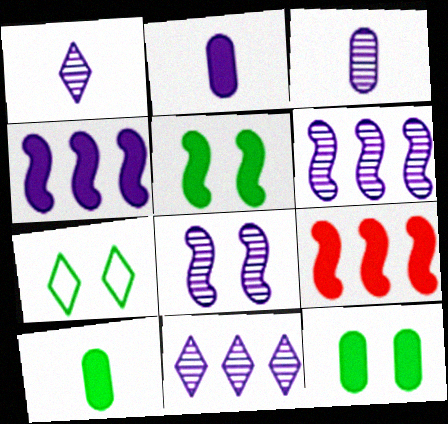[[3, 7, 9], 
[3, 8, 11]]